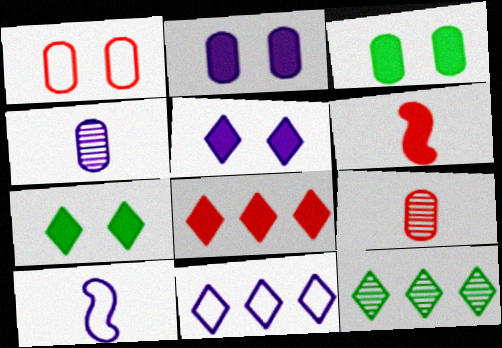[[8, 11, 12]]